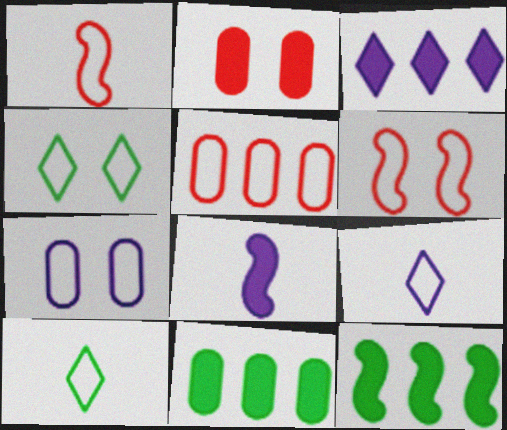[[4, 6, 7]]